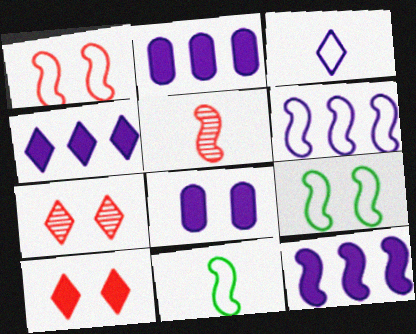[[1, 6, 11], 
[2, 4, 12], 
[2, 7, 11], 
[5, 9, 12], 
[7, 8, 9]]